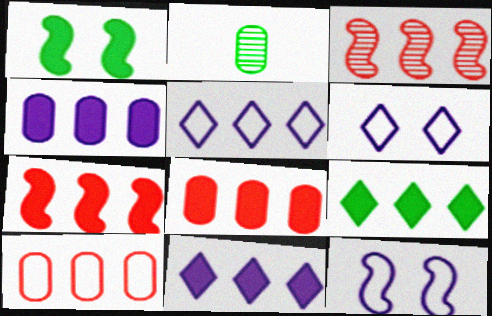[[2, 6, 7], 
[4, 7, 9]]